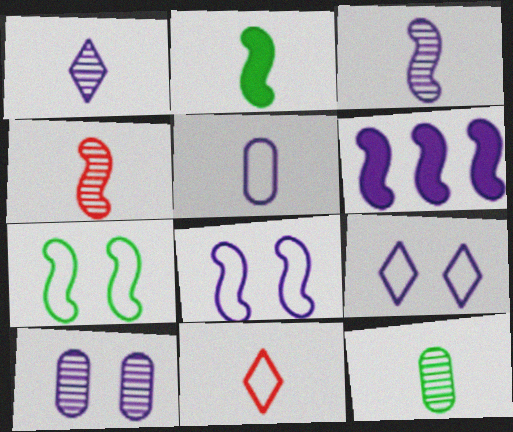[[1, 4, 12], 
[3, 6, 8], 
[4, 6, 7]]